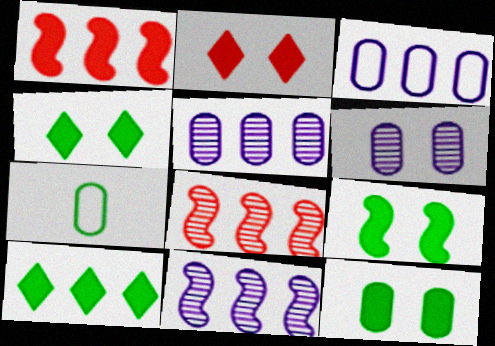[[2, 7, 11], 
[3, 8, 10], 
[4, 9, 12]]